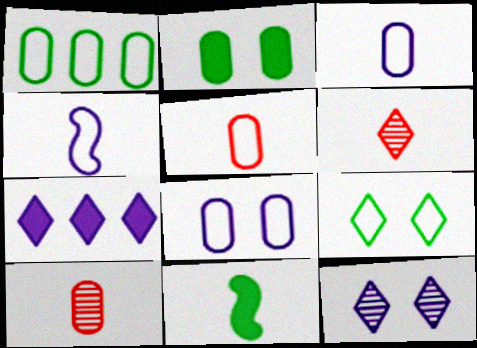[[1, 5, 8], 
[3, 6, 11], 
[6, 7, 9]]